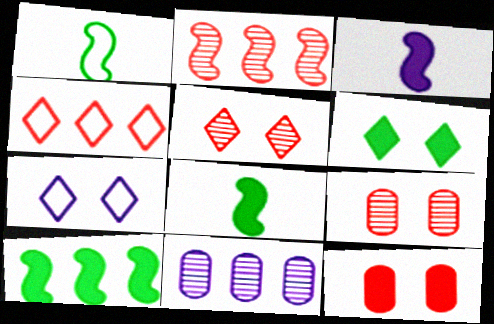[[3, 7, 11], 
[4, 10, 11], 
[5, 6, 7]]